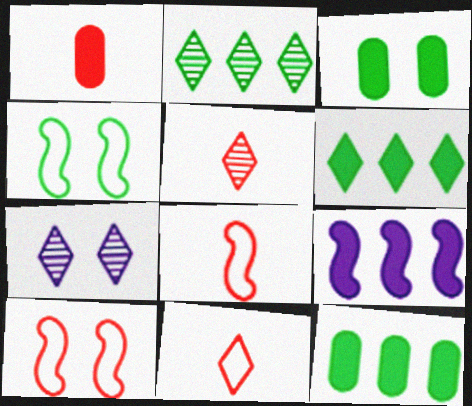[[1, 5, 8], 
[2, 5, 7], 
[3, 7, 10], 
[6, 7, 11], 
[7, 8, 12]]